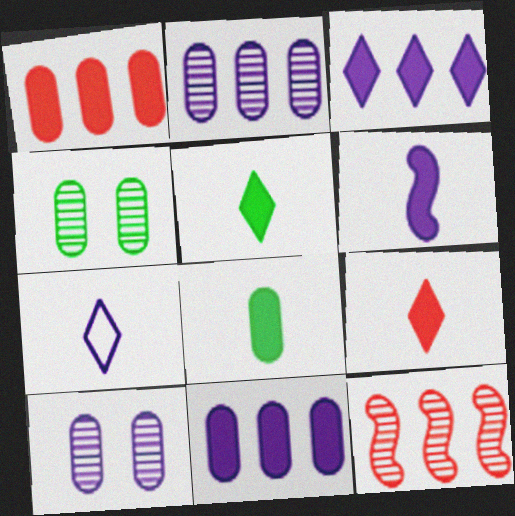[[6, 8, 9]]